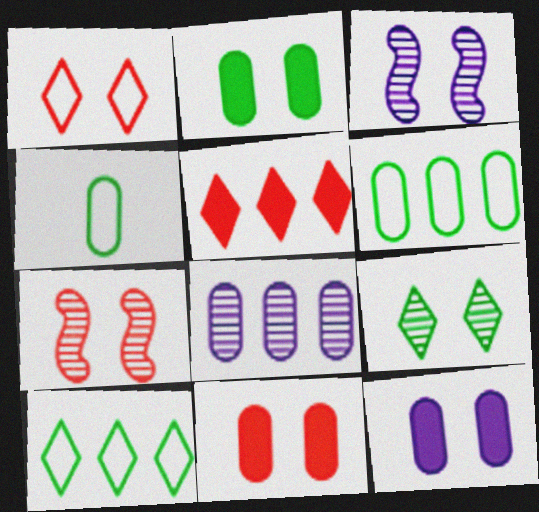[[1, 2, 3], 
[1, 7, 11], 
[2, 11, 12], 
[3, 4, 5], 
[4, 8, 11]]